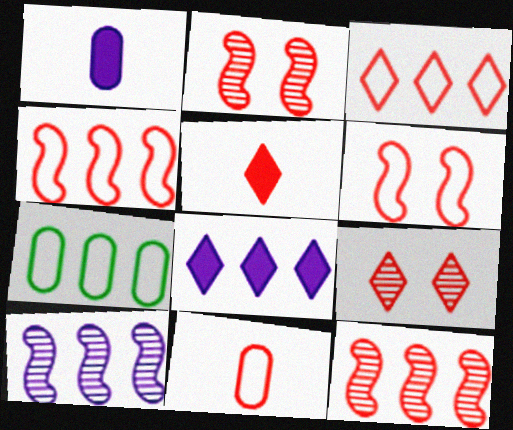[[3, 5, 9], 
[3, 6, 11], 
[7, 8, 12]]